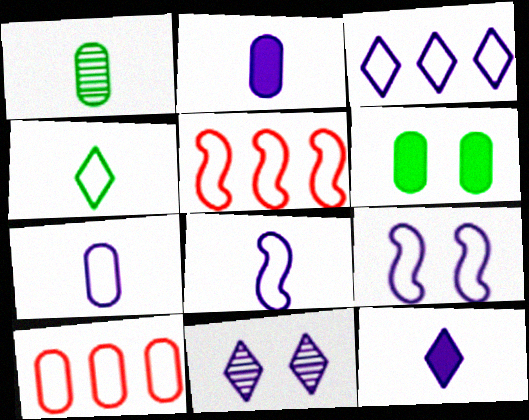[[3, 7, 9], 
[3, 11, 12], 
[4, 9, 10]]